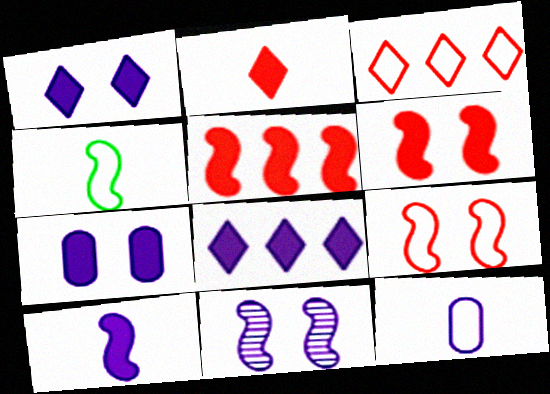[[4, 5, 11], 
[7, 8, 10], 
[8, 11, 12]]